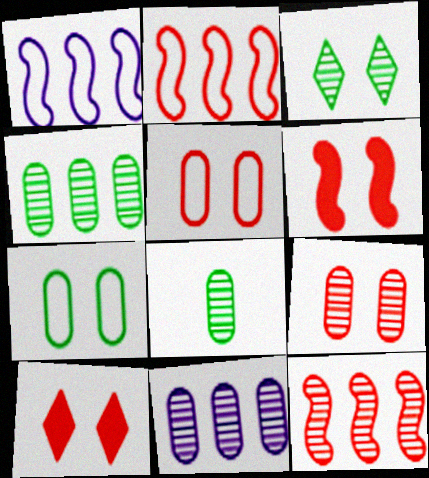[[1, 8, 10], 
[8, 9, 11]]